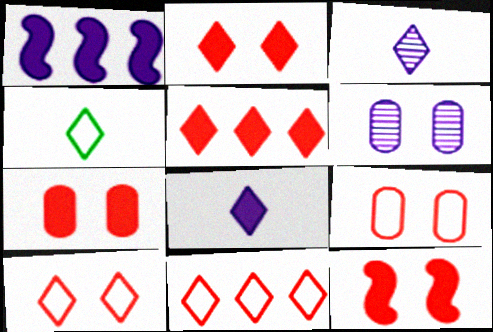[[2, 7, 12]]